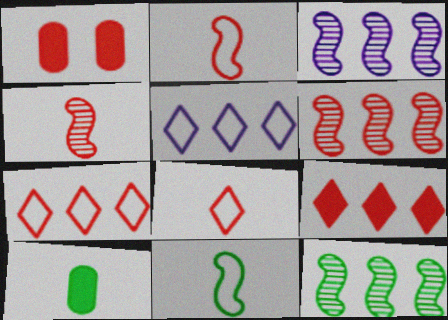[[1, 4, 7], 
[1, 6, 8], 
[3, 6, 12]]